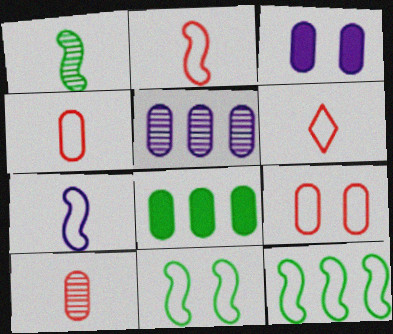[[2, 4, 6]]